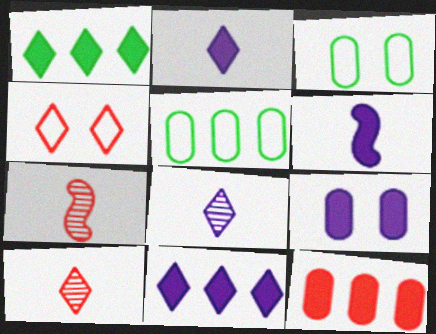[[1, 4, 8], 
[3, 7, 11], 
[4, 7, 12], 
[6, 9, 11]]